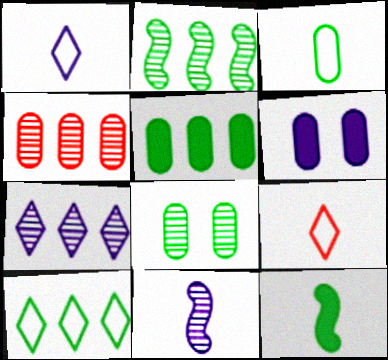[[2, 4, 7], 
[2, 5, 10], 
[2, 6, 9], 
[3, 4, 6], 
[3, 5, 8], 
[8, 10, 12]]